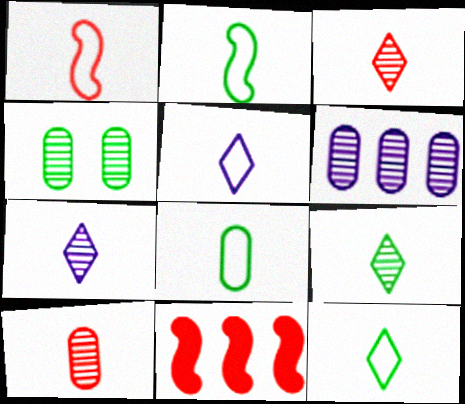[[1, 5, 8], 
[2, 8, 12], 
[3, 7, 9], 
[4, 5, 11], 
[4, 6, 10]]